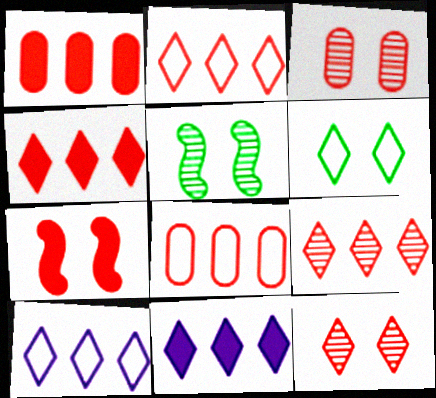[[2, 4, 9]]